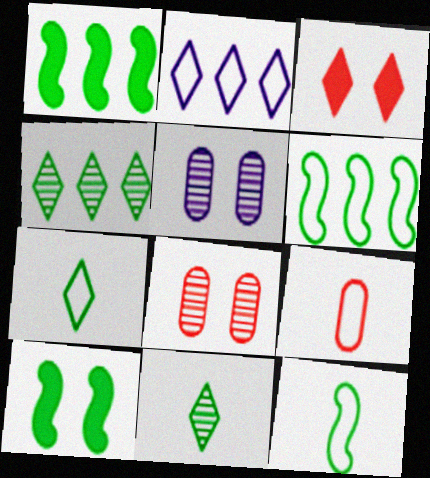[[2, 3, 11]]